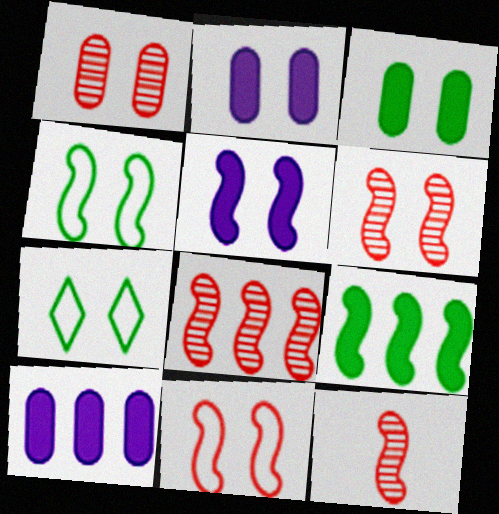[[1, 5, 7], 
[2, 6, 7], 
[4, 5, 6], 
[6, 8, 12], 
[7, 10, 12]]